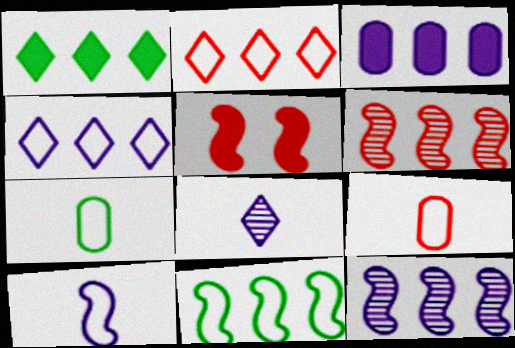[[3, 4, 12]]